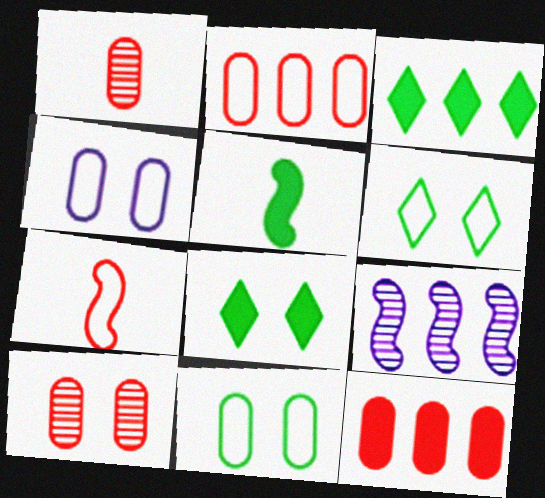[[2, 3, 9]]